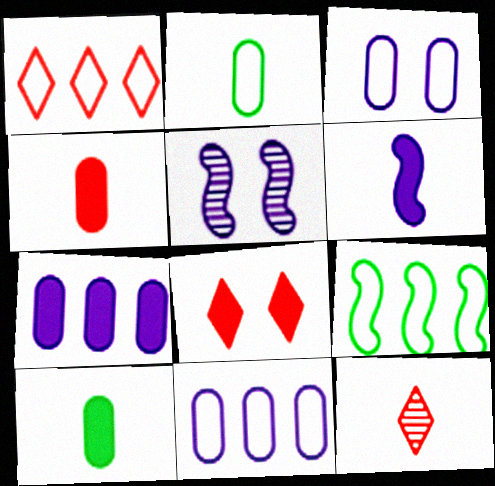[[1, 5, 10], 
[1, 8, 12], 
[1, 9, 11], 
[2, 6, 12]]